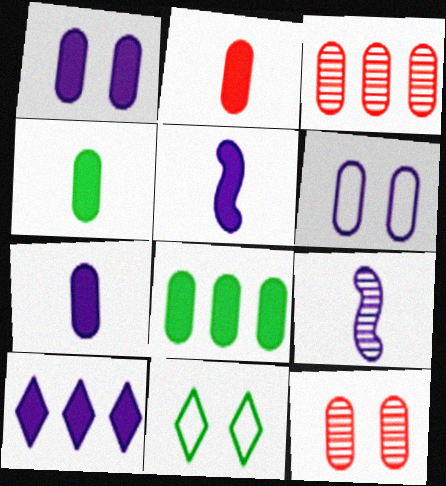[[1, 2, 8], 
[1, 5, 10], 
[2, 4, 7], 
[3, 4, 6], 
[3, 5, 11], 
[6, 9, 10]]